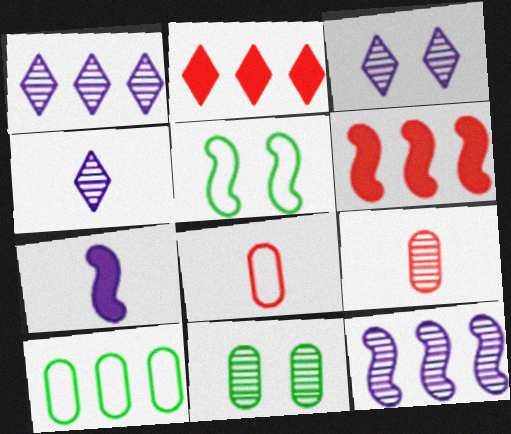[[1, 3, 4], 
[1, 6, 10], 
[2, 10, 12]]